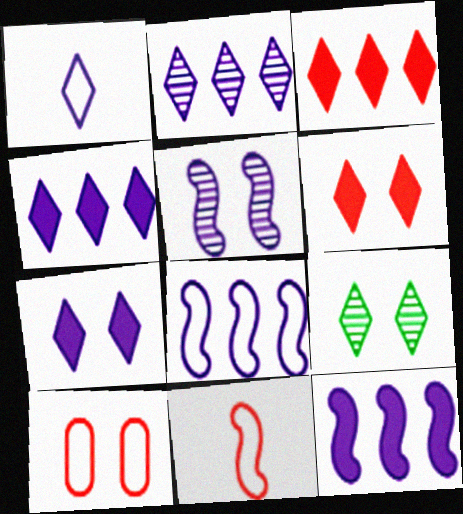[[1, 2, 7], 
[1, 3, 9]]